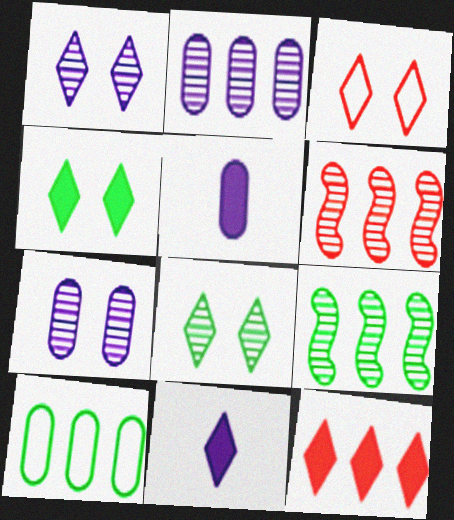[[1, 3, 4], 
[3, 5, 9], 
[4, 11, 12]]